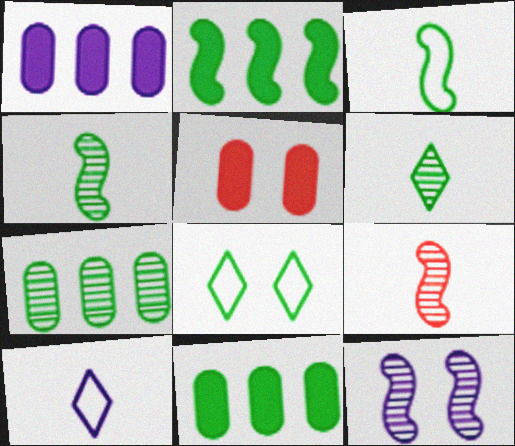[[1, 8, 9], 
[1, 10, 12], 
[4, 8, 11], 
[5, 8, 12]]